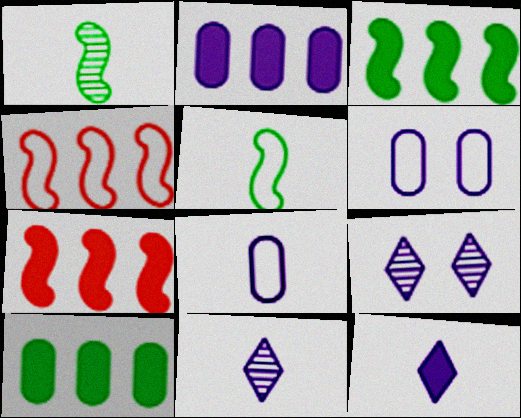[]